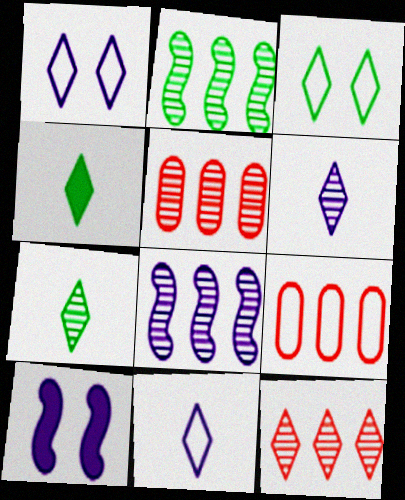[[1, 4, 12], 
[7, 9, 10]]